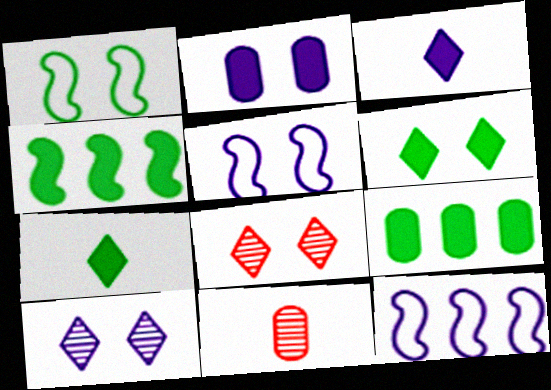[[1, 2, 8], 
[2, 5, 10], 
[6, 11, 12]]